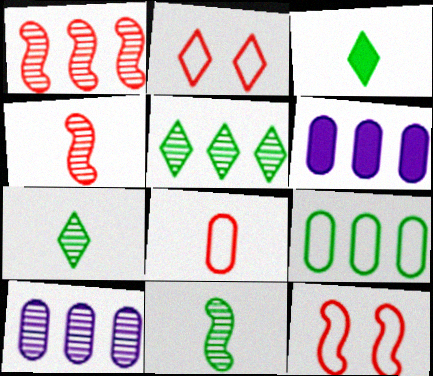[[1, 5, 10], 
[2, 6, 11], 
[3, 10, 12], 
[6, 7, 12]]